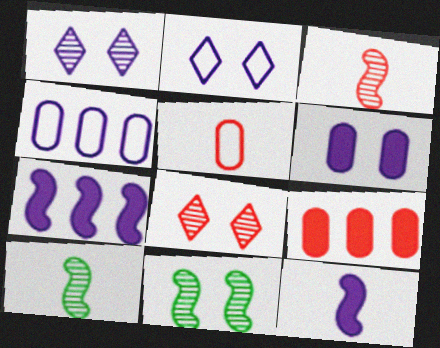[[1, 4, 12], 
[2, 9, 10]]